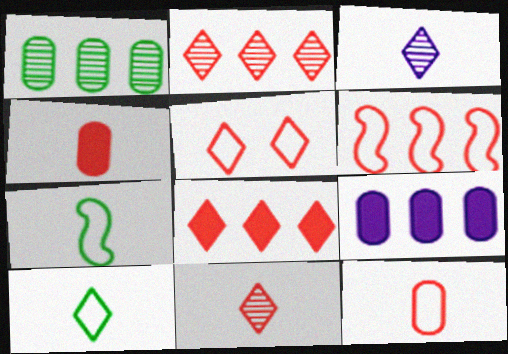[[3, 4, 7], 
[5, 6, 12], 
[5, 8, 11]]